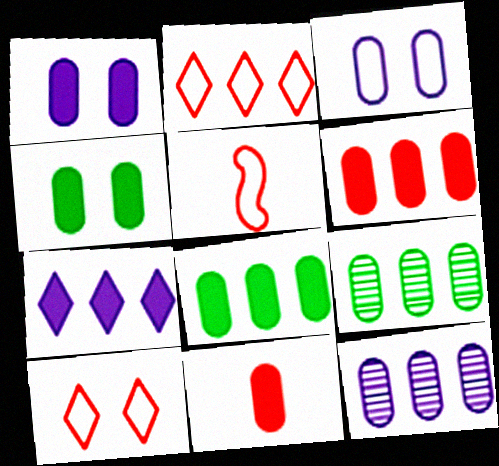[[1, 8, 11], 
[3, 9, 11]]